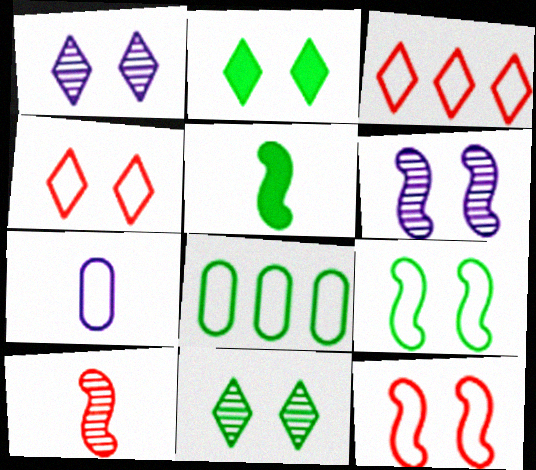[[1, 2, 4], 
[3, 7, 9], 
[5, 8, 11]]